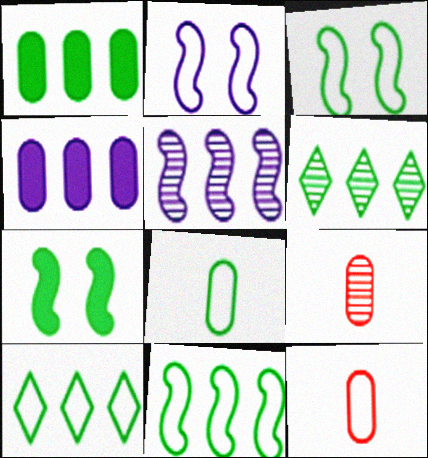[[1, 6, 11], 
[2, 10, 12], 
[3, 8, 10], 
[6, 7, 8]]